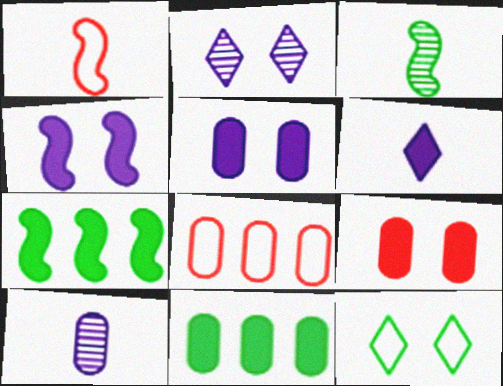[[1, 2, 11], 
[3, 11, 12], 
[6, 7, 9]]